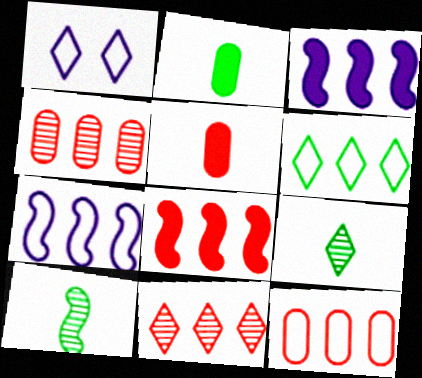[[3, 4, 6], 
[6, 7, 12], 
[8, 11, 12]]